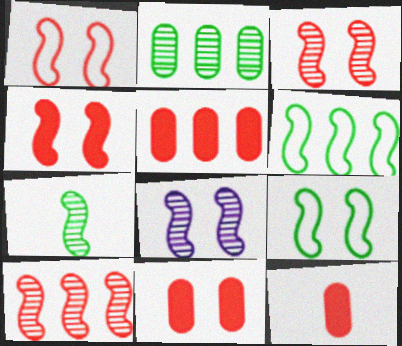[[1, 3, 4], 
[4, 8, 9], 
[5, 11, 12], 
[7, 8, 10]]